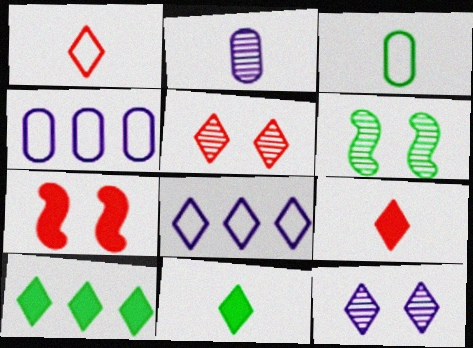[[1, 10, 12], 
[3, 6, 10], 
[4, 6, 9], 
[5, 8, 11]]